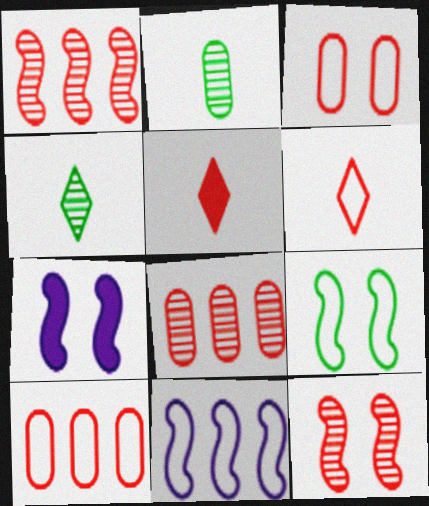[[1, 3, 5], 
[4, 7, 10], 
[5, 10, 12], 
[7, 9, 12]]